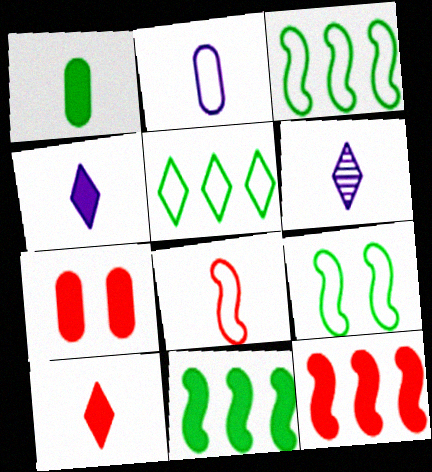[[1, 6, 8], 
[3, 6, 7], 
[4, 7, 11], 
[7, 10, 12]]